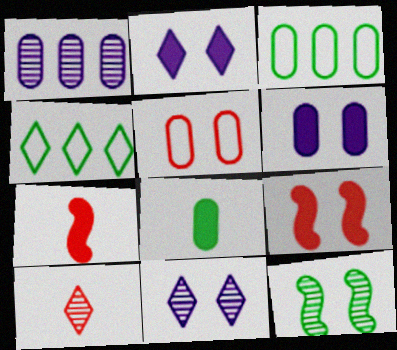[[1, 5, 8], 
[1, 10, 12], 
[2, 4, 10], 
[2, 5, 12], 
[3, 7, 11], 
[4, 8, 12]]